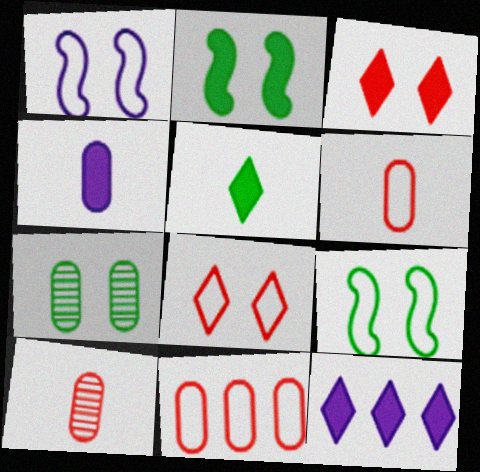[[1, 3, 7], 
[3, 5, 12], 
[4, 7, 11], 
[9, 10, 12]]